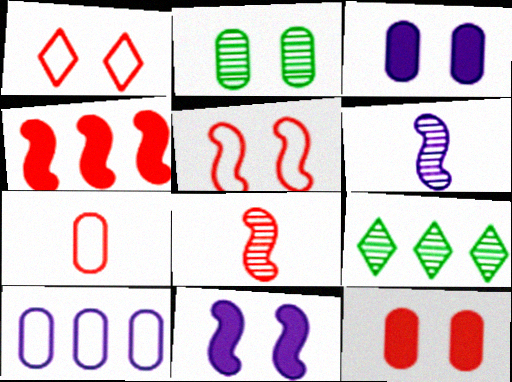[[1, 2, 11], 
[4, 5, 8], 
[4, 9, 10], 
[7, 9, 11]]